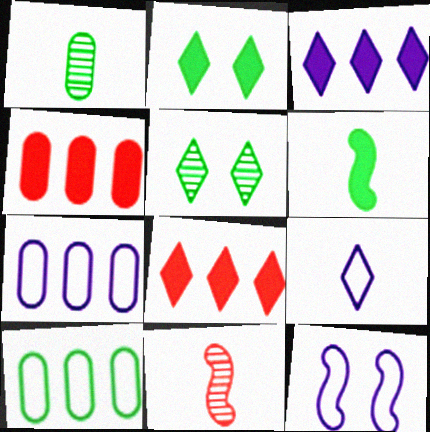[[1, 8, 12], 
[2, 7, 11], 
[5, 6, 10], 
[5, 8, 9], 
[7, 9, 12]]